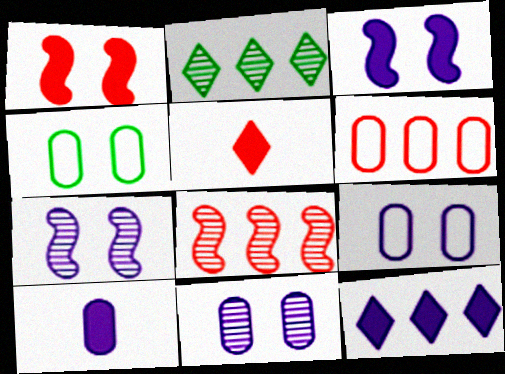[[3, 10, 12]]